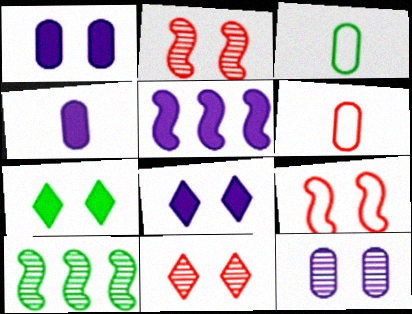[[3, 5, 11], 
[3, 7, 10], 
[4, 5, 8], 
[6, 8, 10], 
[7, 9, 12]]